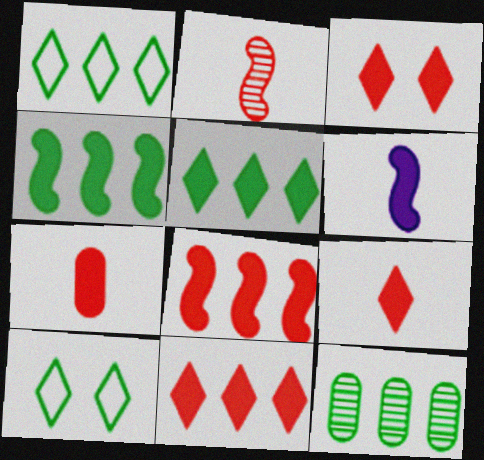[[1, 4, 12], 
[3, 7, 8], 
[3, 9, 11]]